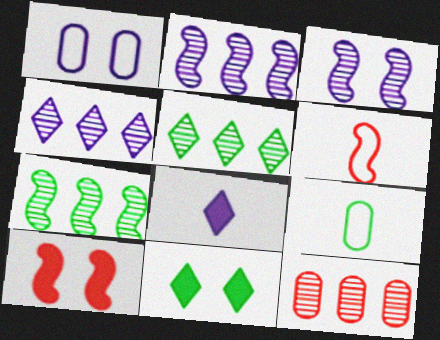[[1, 2, 8], 
[2, 5, 12], 
[4, 7, 12], 
[4, 9, 10], 
[7, 9, 11]]